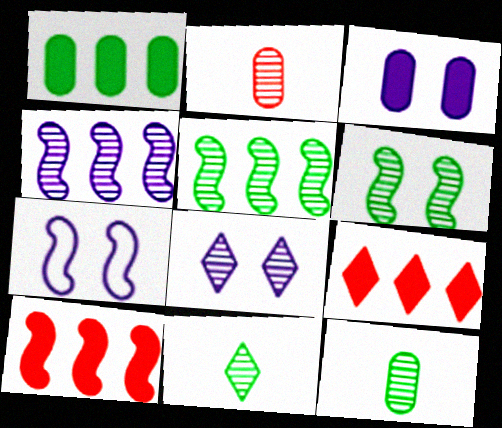[[2, 5, 8], 
[3, 7, 8], 
[7, 9, 12]]